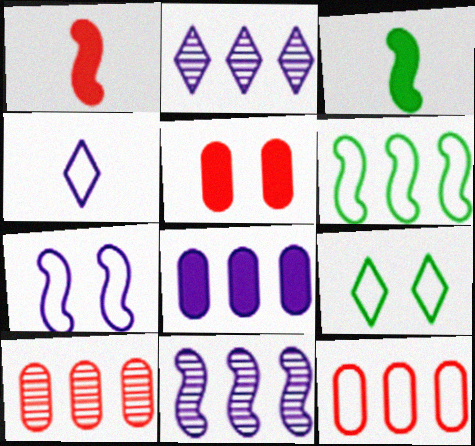[]